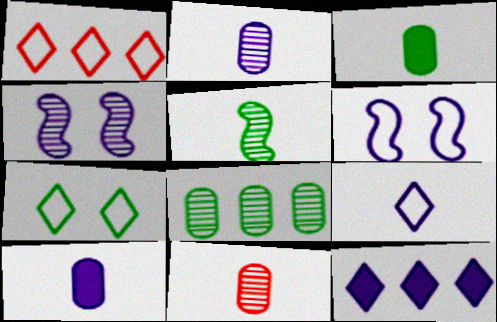[[1, 3, 4], 
[1, 7, 9], 
[2, 6, 12]]